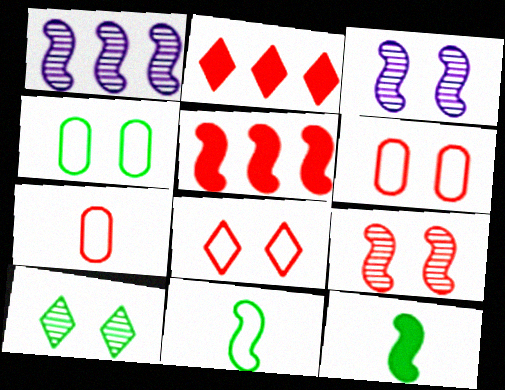[[2, 7, 9], 
[3, 5, 11]]